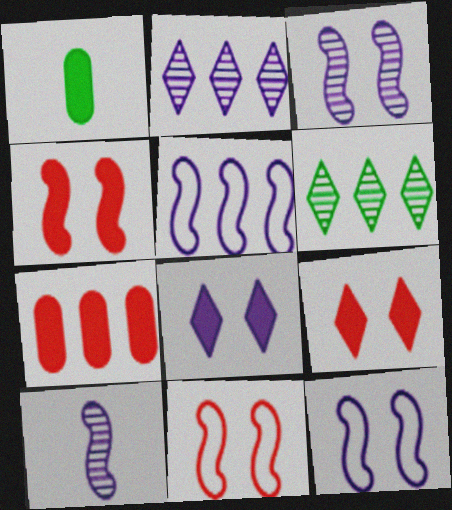[[1, 2, 11], 
[5, 6, 7]]